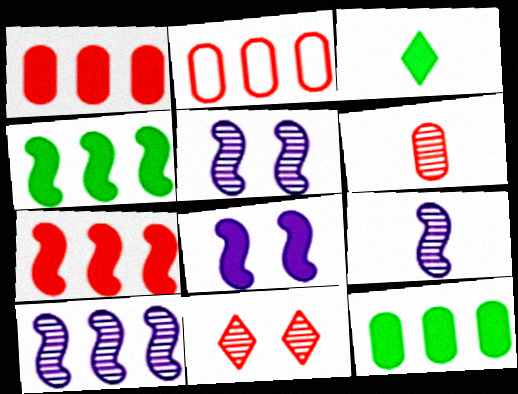[[1, 3, 8], 
[2, 3, 5], 
[5, 9, 10]]